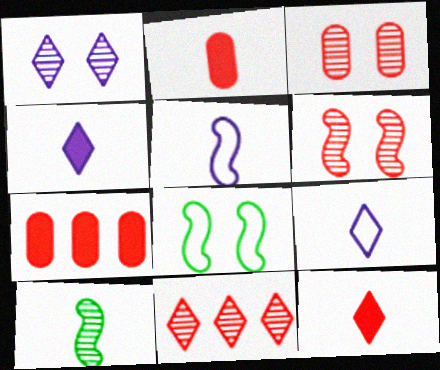[[2, 9, 10]]